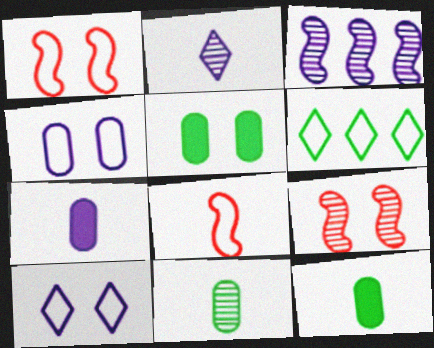[[2, 8, 12], 
[3, 7, 10], 
[4, 6, 8], 
[5, 9, 10], 
[6, 7, 9]]